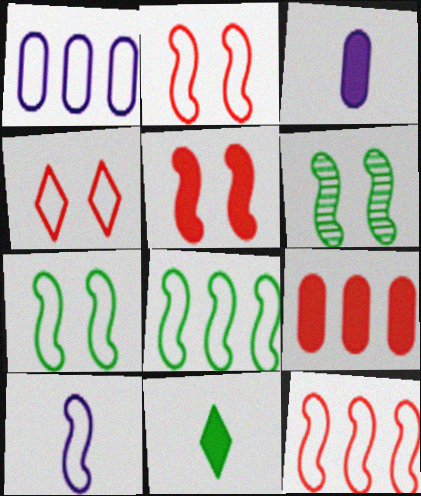[[2, 8, 10], 
[7, 10, 12]]